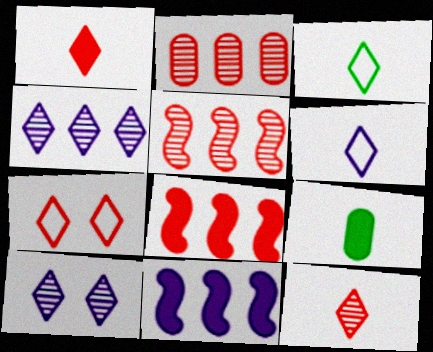[]